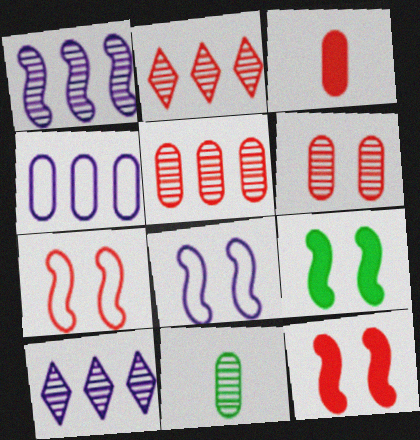[[2, 3, 7]]